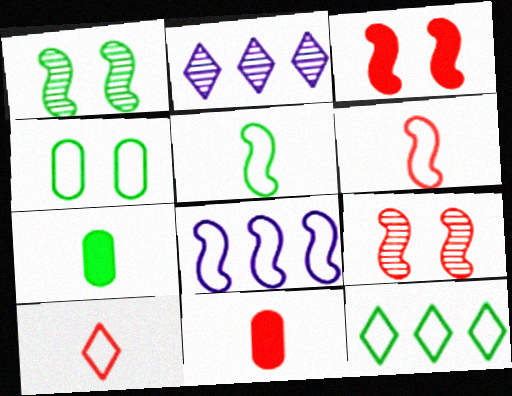[[1, 7, 12], 
[4, 5, 12], 
[4, 8, 10]]